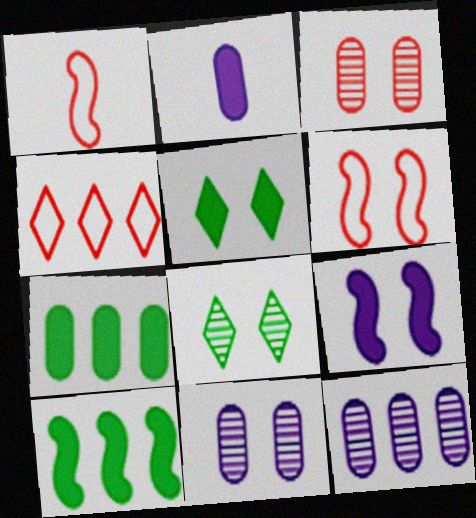[[1, 5, 12], 
[4, 10, 12], 
[5, 6, 11]]